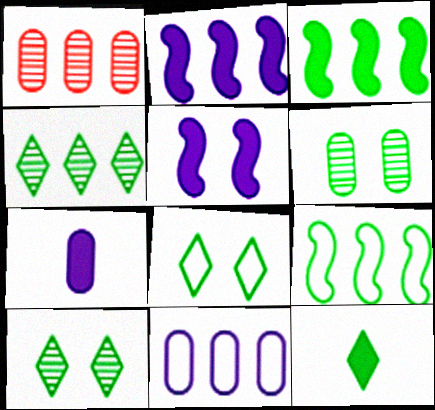[[4, 8, 12], 
[6, 9, 12]]